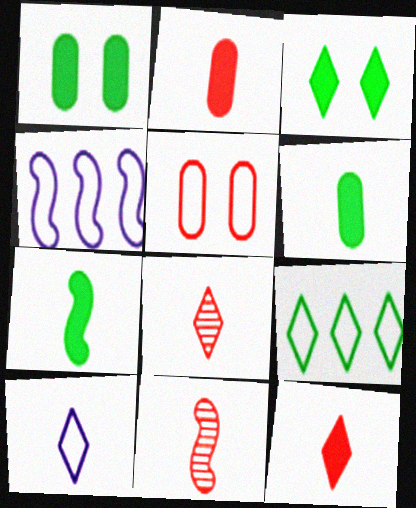[[1, 4, 8], 
[6, 10, 11]]